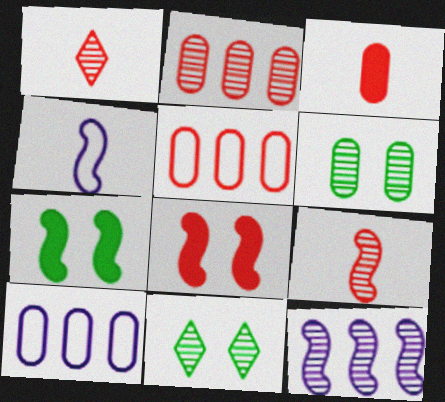[[1, 5, 8], 
[1, 6, 12], 
[1, 7, 10], 
[3, 6, 10]]